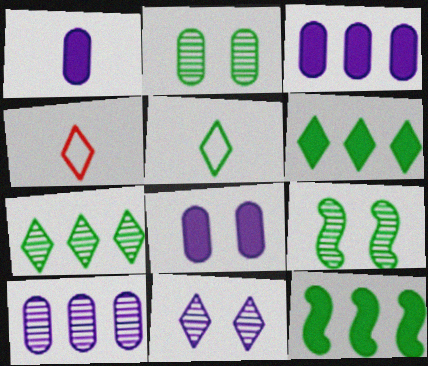[[1, 3, 8], 
[2, 5, 12], 
[3, 4, 9], 
[4, 6, 11]]